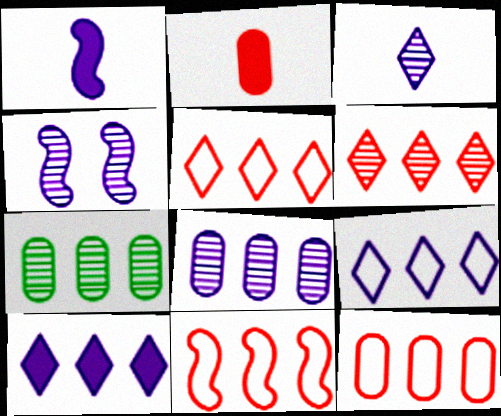[[3, 4, 8], 
[5, 11, 12], 
[7, 10, 11]]